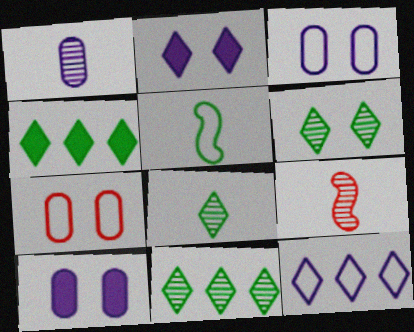[[1, 8, 9], 
[3, 4, 9], 
[5, 7, 12], 
[6, 8, 11]]